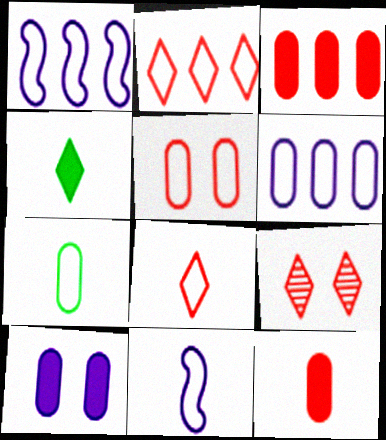[[5, 6, 7], 
[7, 8, 11]]